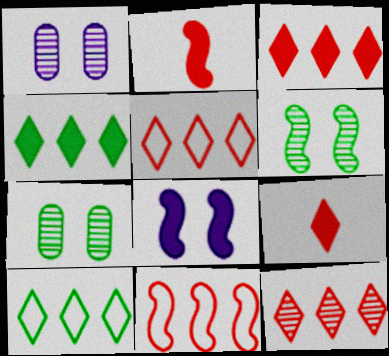[[1, 2, 10], 
[3, 5, 12]]